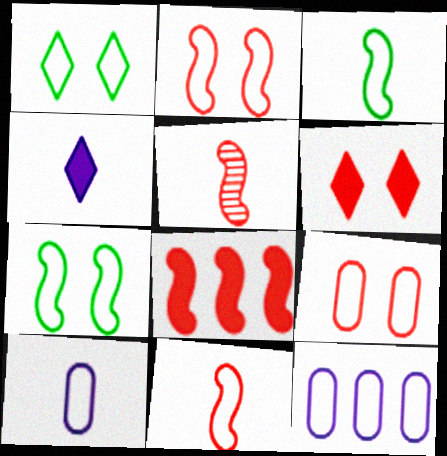[[1, 11, 12], 
[2, 5, 8]]